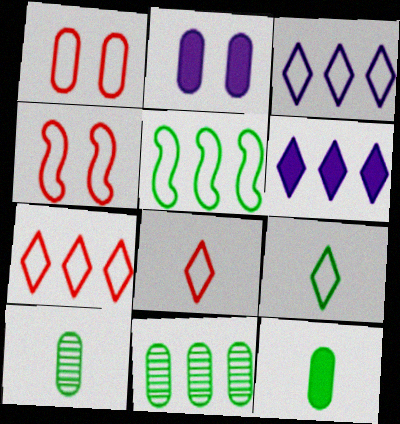[[4, 6, 10]]